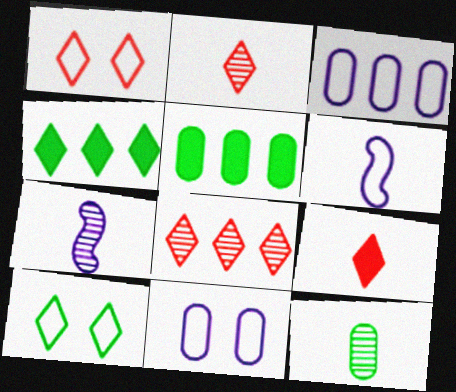[[1, 5, 7], 
[1, 8, 9], 
[2, 7, 12], 
[6, 9, 12]]